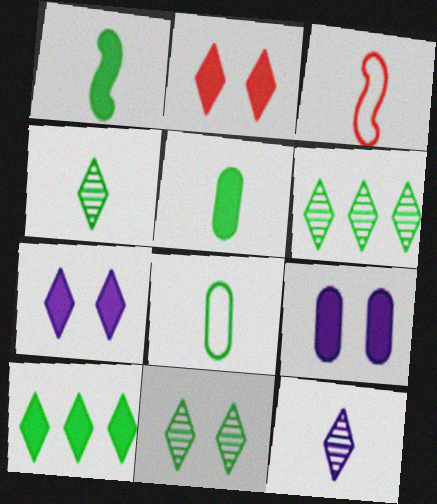[[1, 4, 8], 
[3, 5, 12], 
[3, 6, 9], 
[4, 6, 11]]